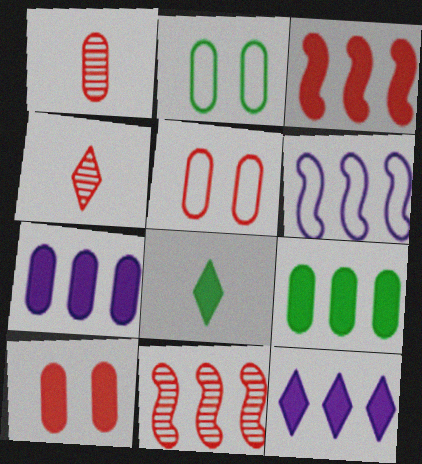[[1, 2, 7], 
[3, 4, 5], 
[3, 9, 12]]